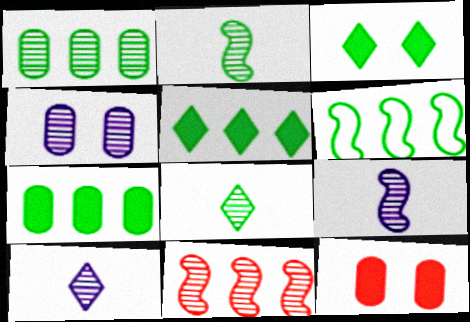[[1, 5, 6], 
[4, 8, 11], 
[6, 10, 12]]